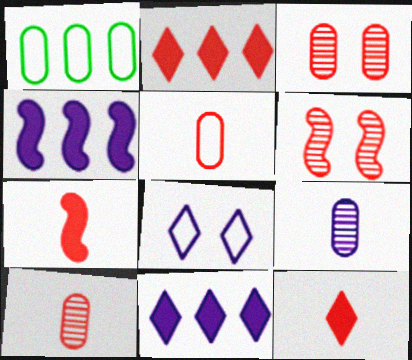[[2, 5, 6], 
[4, 8, 9]]